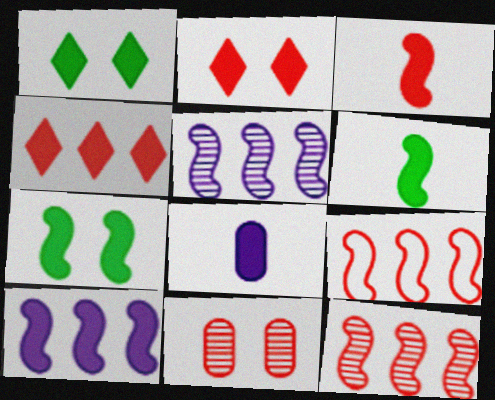[[3, 7, 10], 
[4, 7, 8]]